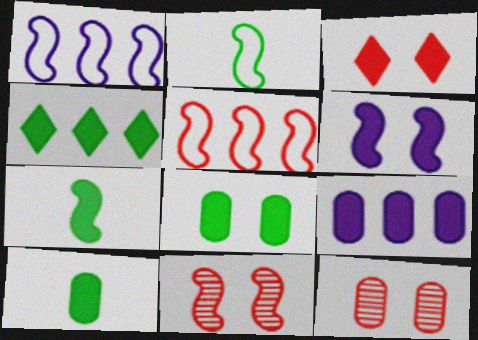[[1, 7, 11], 
[3, 6, 8], 
[3, 7, 9], 
[4, 7, 8]]